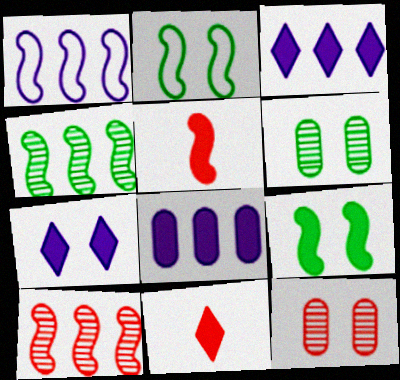[[1, 6, 11], 
[2, 7, 12], 
[8, 9, 11]]